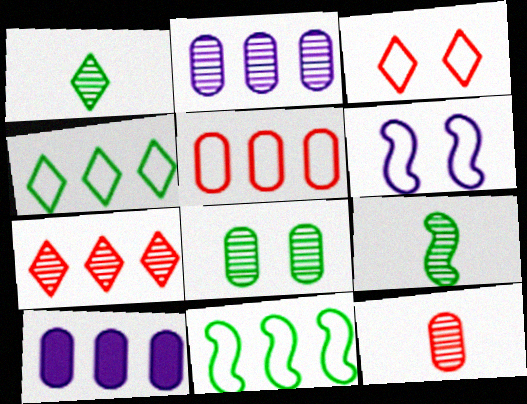[[2, 8, 12], 
[3, 9, 10], 
[7, 10, 11]]